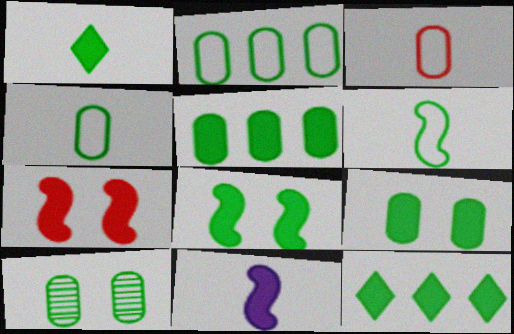[[1, 5, 8], 
[4, 5, 10], 
[6, 10, 12]]